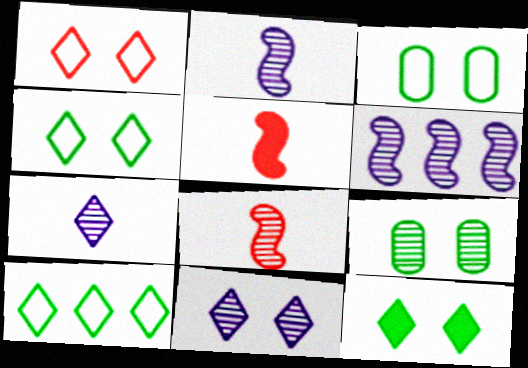[[1, 11, 12]]